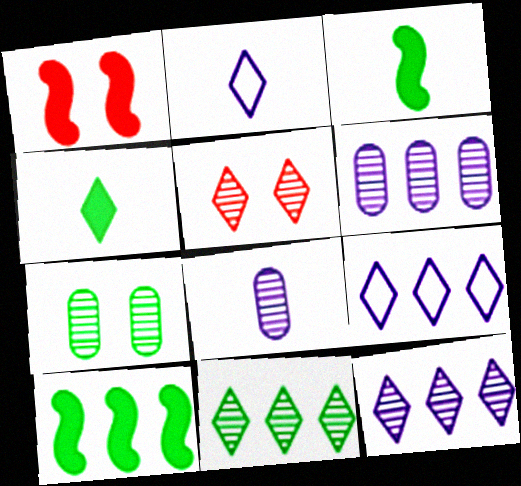[[4, 5, 9]]